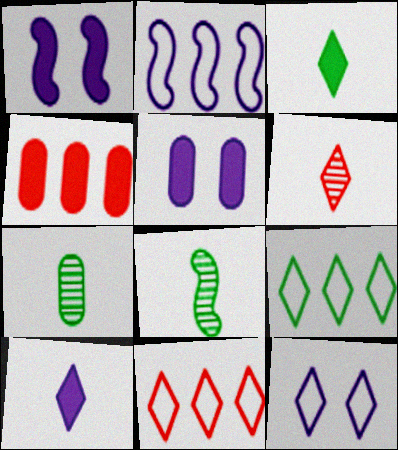[[1, 3, 4], 
[1, 7, 11], 
[4, 8, 12], 
[5, 8, 11]]